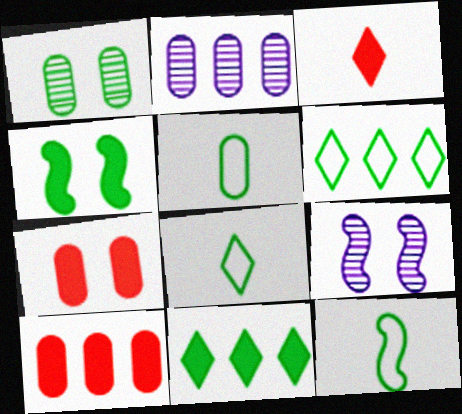[[1, 11, 12], 
[2, 5, 7], 
[5, 8, 12], 
[8, 9, 10]]